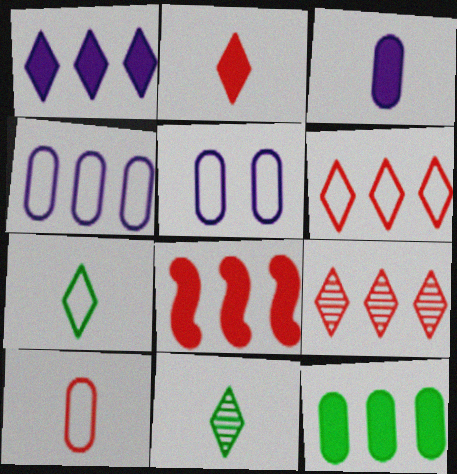[[1, 8, 12], 
[5, 8, 11]]